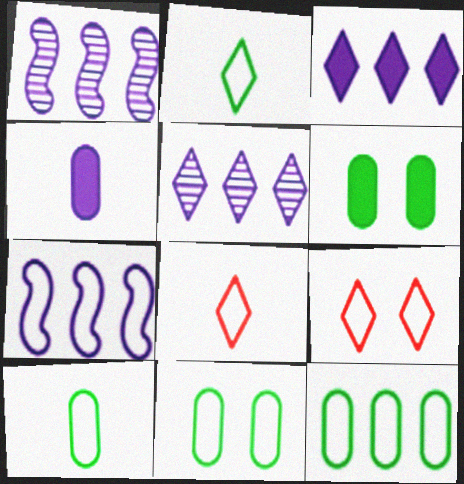[[1, 6, 8], 
[7, 8, 11], 
[7, 9, 10], 
[10, 11, 12]]